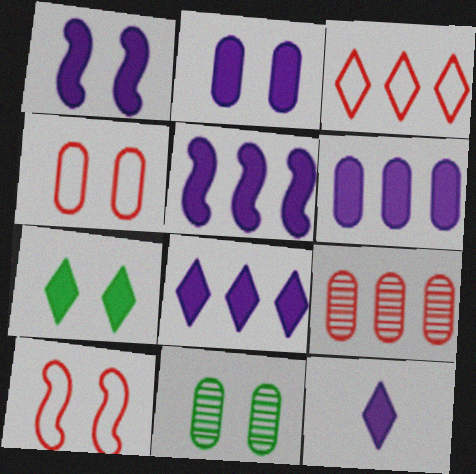[[1, 6, 12], 
[2, 4, 11], 
[2, 5, 12], 
[5, 6, 8]]